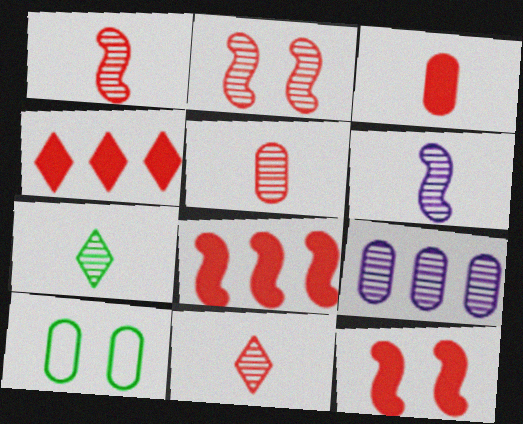[[1, 5, 11], 
[2, 7, 9], 
[3, 4, 12], 
[3, 9, 10], 
[4, 6, 10], 
[5, 6, 7]]